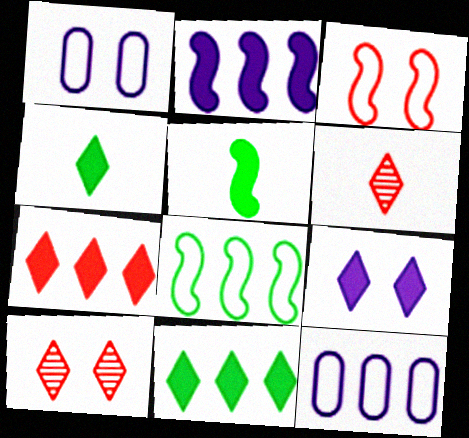[[4, 7, 9], 
[5, 10, 12]]